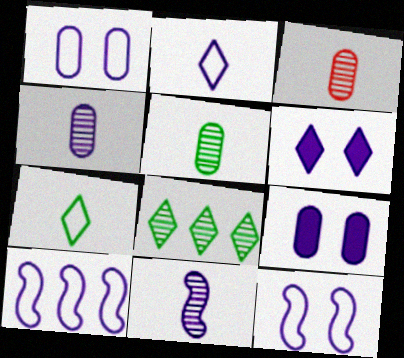[[1, 2, 10], 
[3, 4, 5], 
[4, 6, 10]]